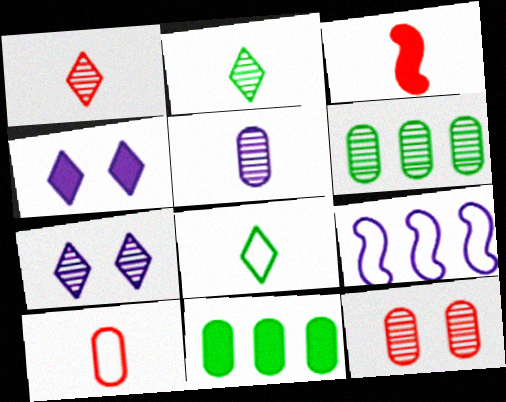[[1, 3, 10], 
[3, 4, 11], 
[3, 5, 8], 
[4, 5, 9], 
[5, 6, 12]]